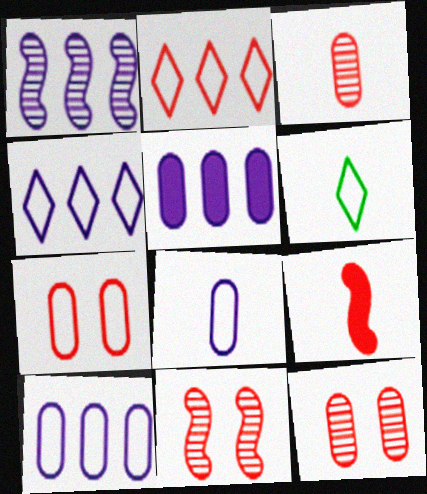[[1, 4, 5], 
[2, 9, 12], 
[5, 6, 11]]